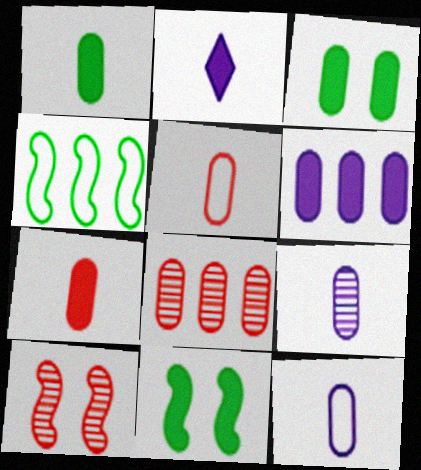[[1, 5, 9], 
[3, 6, 7], 
[3, 8, 12]]